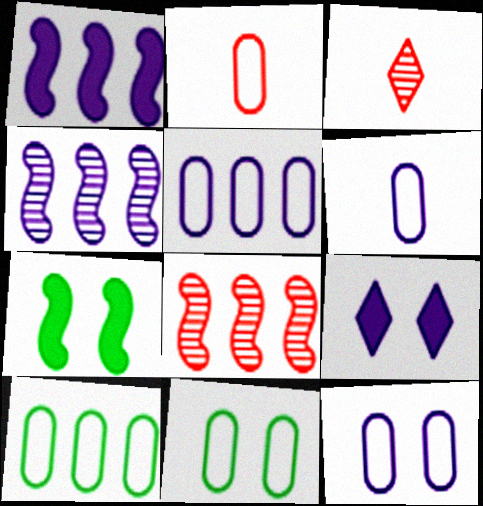[[1, 3, 11], 
[2, 5, 11], 
[2, 10, 12], 
[3, 5, 7], 
[4, 6, 9], 
[5, 6, 12]]